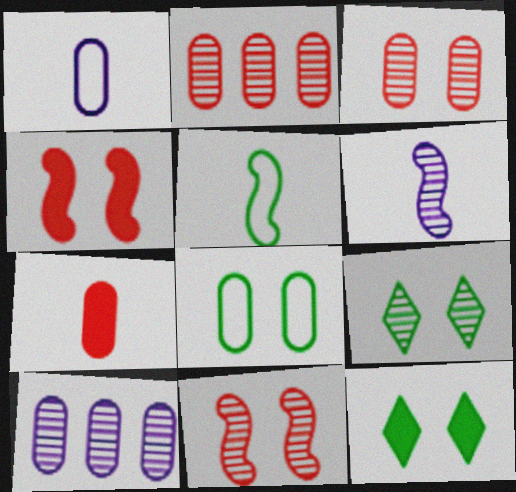[[2, 6, 9], 
[7, 8, 10]]